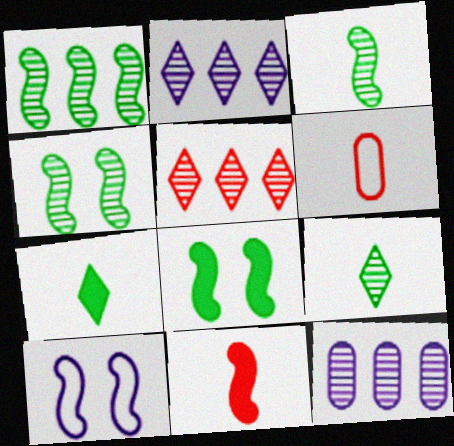[[1, 3, 4], 
[1, 5, 12], 
[1, 10, 11], 
[2, 6, 8]]